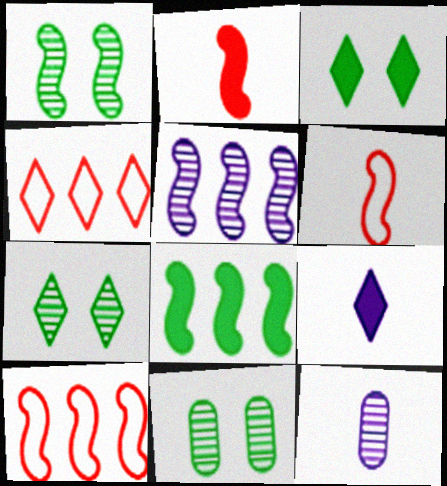[[1, 7, 11], 
[3, 10, 12], 
[4, 7, 9], 
[5, 8, 10], 
[9, 10, 11]]